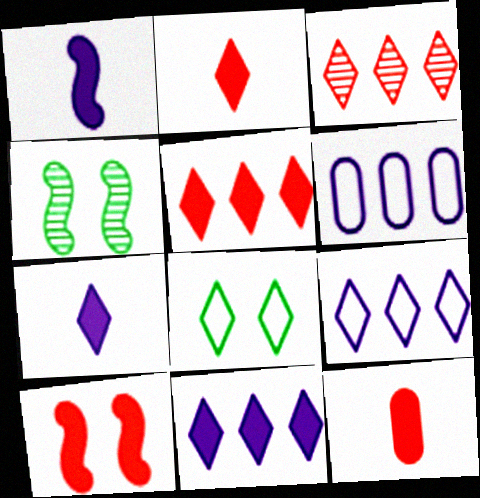[[2, 4, 6], 
[3, 7, 8], 
[4, 9, 12], 
[5, 10, 12]]